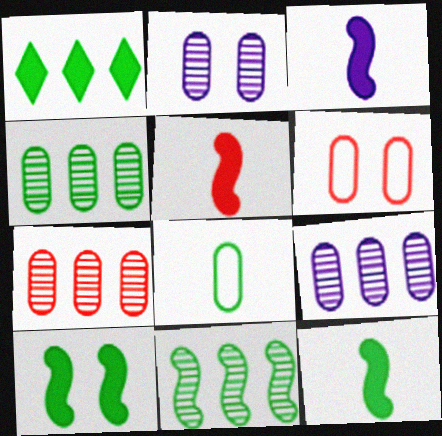[[3, 5, 12], 
[4, 7, 9]]